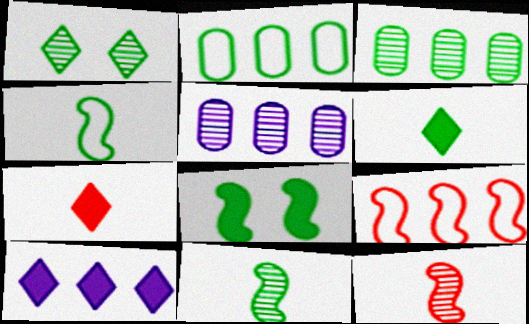[[1, 3, 11], 
[1, 5, 12], 
[3, 9, 10]]